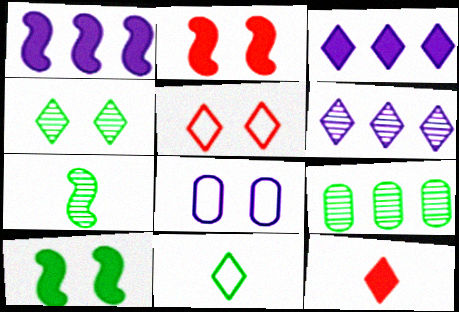[[2, 4, 8], 
[4, 7, 9], 
[9, 10, 11]]